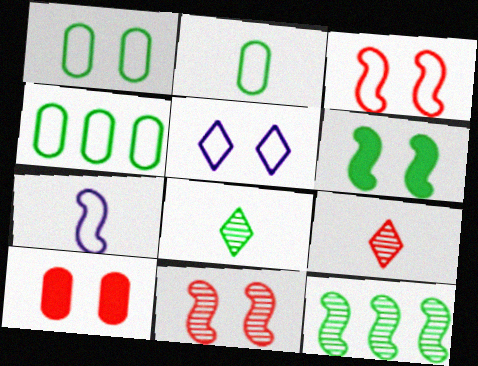[[1, 2, 4], 
[1, 3, 5], 
[4, 6, 8]]